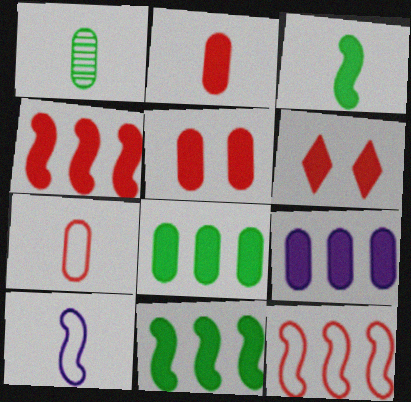[[2, 4, 6], 
[3, 6, 9]]